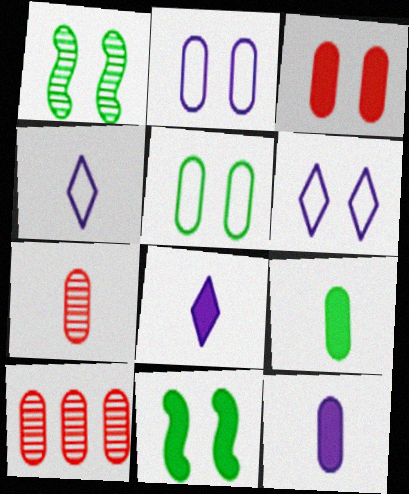[[1, 3, 6], 
[2, 9, 10], 
[4, 10, 11], 
[5, 10, 12]]